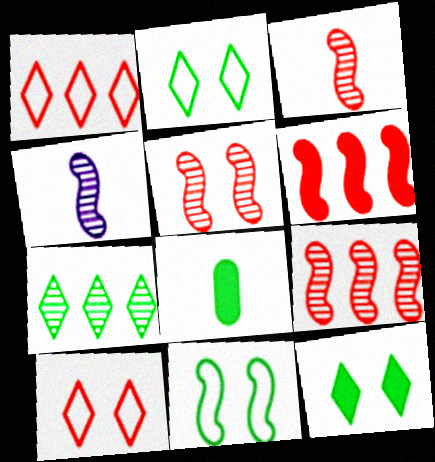[[3, 5, 9], 
[4, 6, 11], 
[7, 8, 11]]